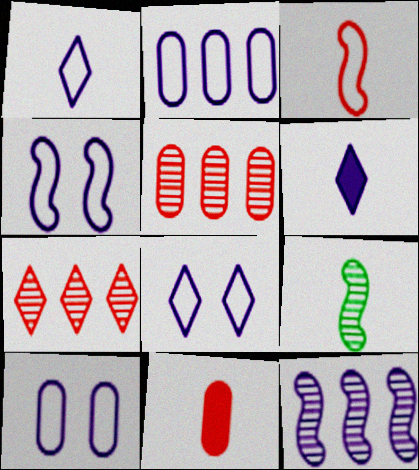[[1, 2, 4], 
[1, 9, 11], 
[4, 8, 10], 
[6, 10, 12]]